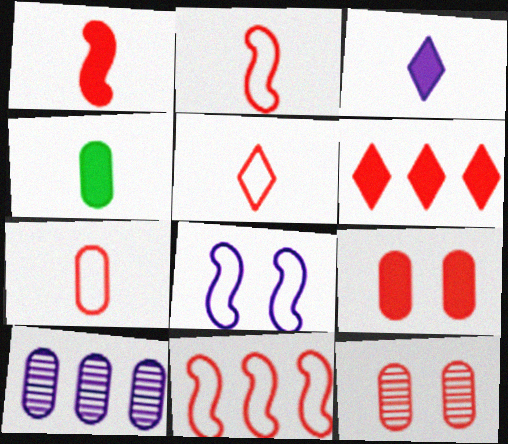[[1, 3, 4], 
[1, 6, 9], 
[2, 5, 7], 
[2, 6, 12], 
[3, 8, 10]]